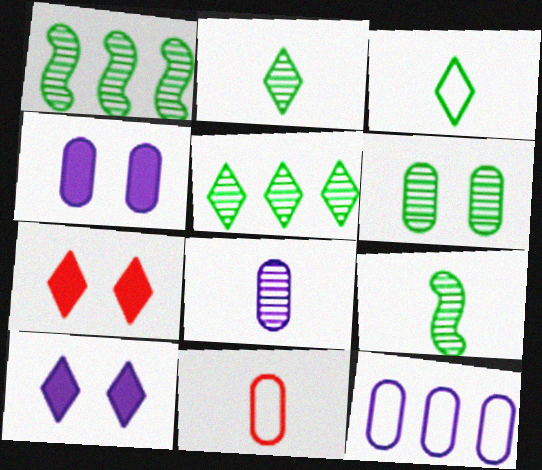[[1, 2, 6], 
[1, 10, 11], 
[4, 8, 12], 
[5, 6, 9], 
[7, 9, 12]]